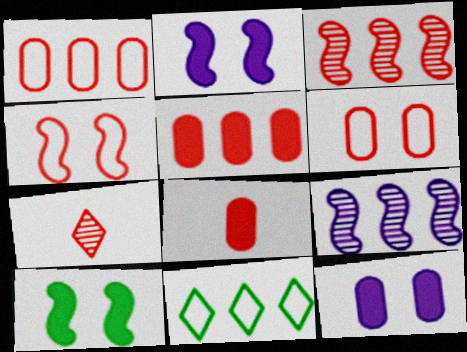[[4, 5, 7], 
[5, 9, 11]]